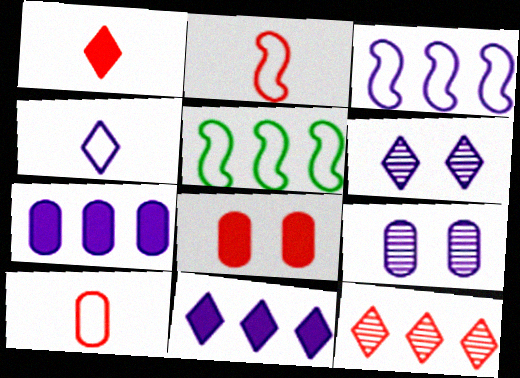[[1, 5, 9], 
[2, 8, 12], 
[4, 6, 11], 
[5, 7, 12]]